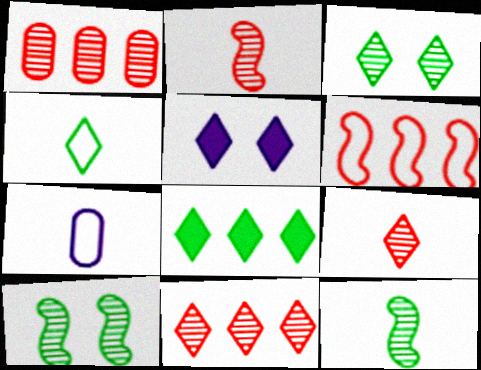[[3, 4, 8], 
[4, 5, 11]]